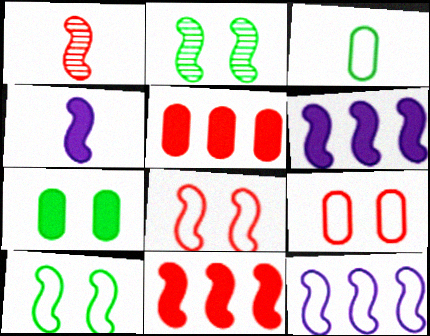[[1, 6, 10], 
[1, 8, 11]]